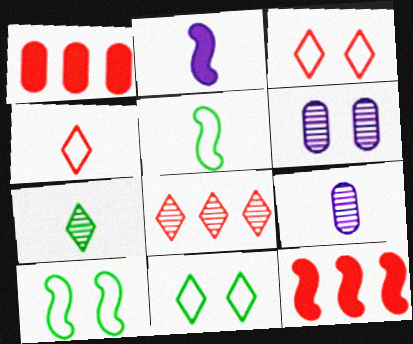[[9, 11, 12]]